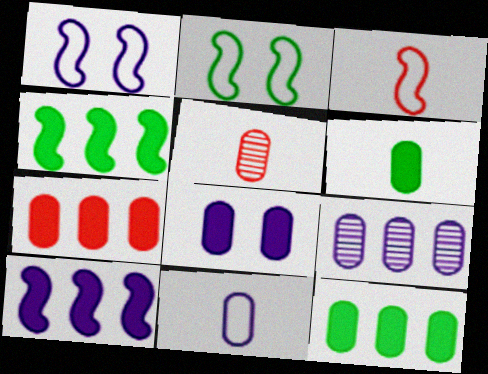[[5, 6, 11], 
[6, 7, 8], 
[8, 9, 11]]